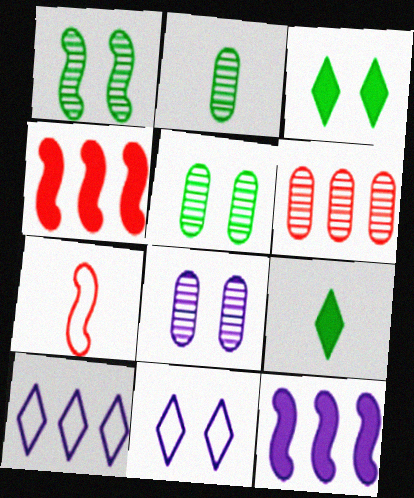[[1, 7, 12], 
[2, 4, 11], 
[2, 6, 8]]